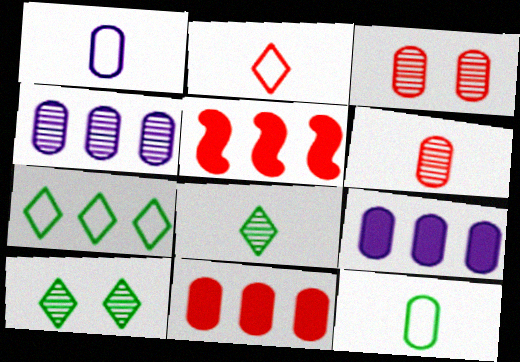[[1, 5, 10], 
[2, 3, 5], 
[3, 9, 12], 
[4, 5, 7]]